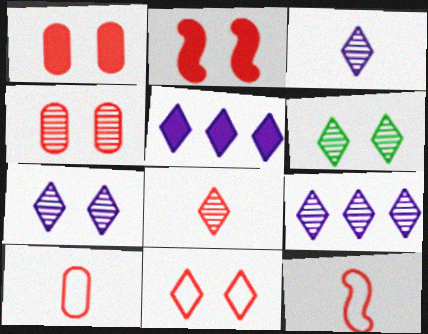[[2, 4, 11], 
[3, 7, 9], 
[6, 8, 9]]